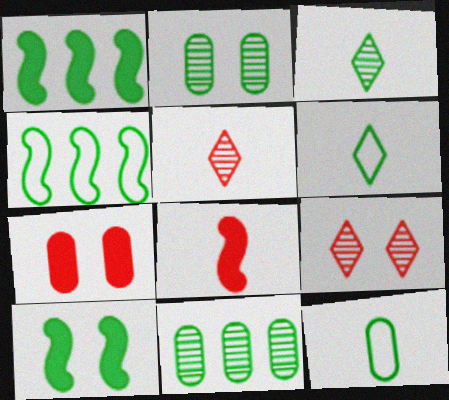[[1, 2, 6], 
[6, 10, 11]]